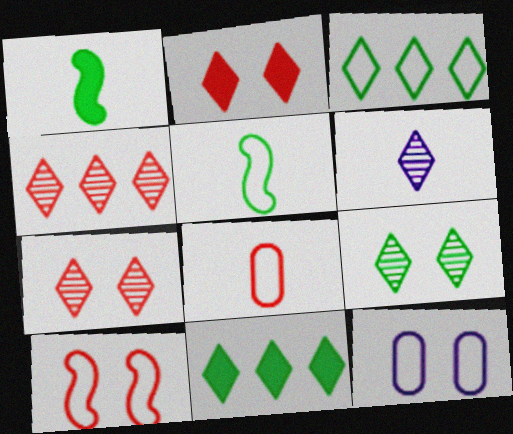[[1, 4, 12], 
[1, 6, 8], 
[2, 3, 6], 
[4, 6, 9]]